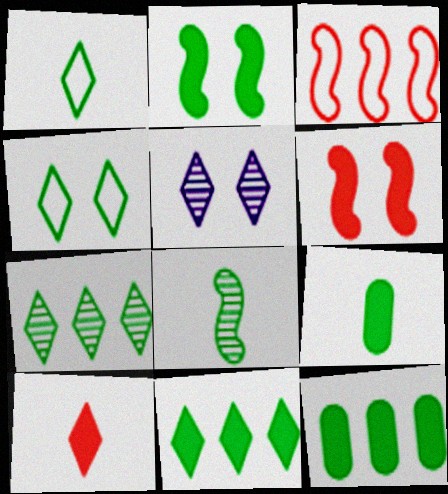[[1, 8, 9], 
[2, 9, 11], 
[3, 5, 9], 
[4, 8, 12]]